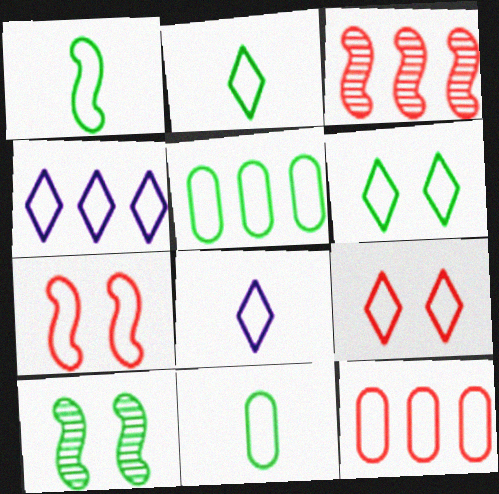[[1, 2, 11], 
[1, 5, 6], 
[2, 4, 9], 
[4, 7, 11], 
[5, 7, 8]]